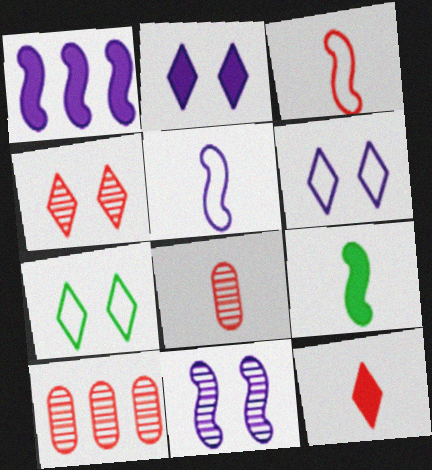[[1, 5, 11], 
[1, 7, 8], 
[2, 4, 7], 
[3, 8, 12], 
[6, 9, 10]]